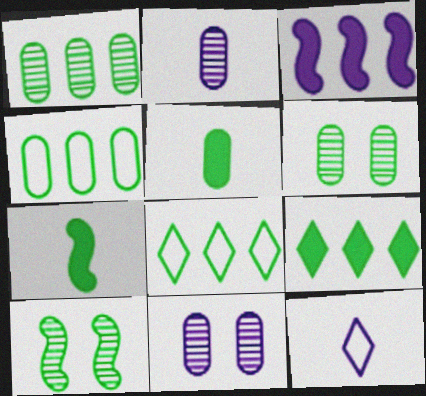[[3, 11, 12], 
[4, 5, 6], 
[5, 8, 10], 
[6, 7, 8]]